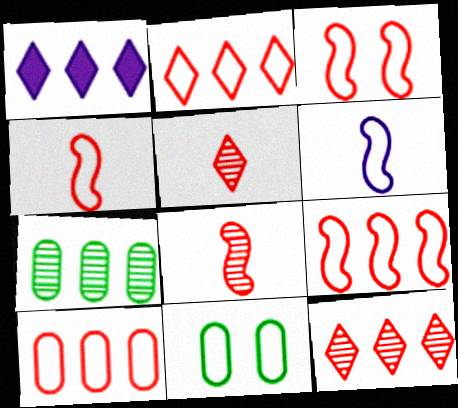[[1, 7, 9], 
[1, 8, 11], 
[2, 6, 11], 
[2, 9, 10], 
[3, 4, 9]]